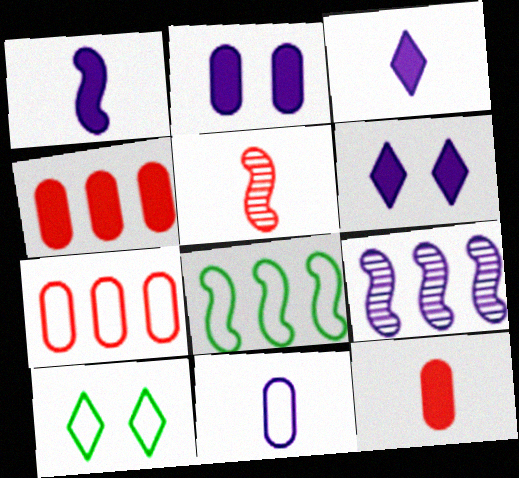[[6, 9, 11], 
[9, 10, 12]]